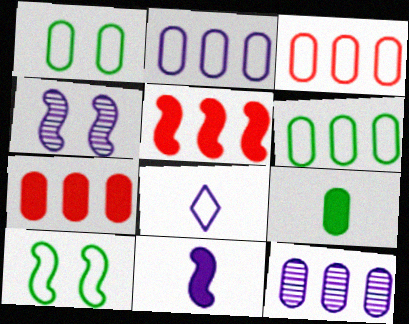[[2, 3, 6], 
[3, 8, 10], 
[6, 7, 12]]